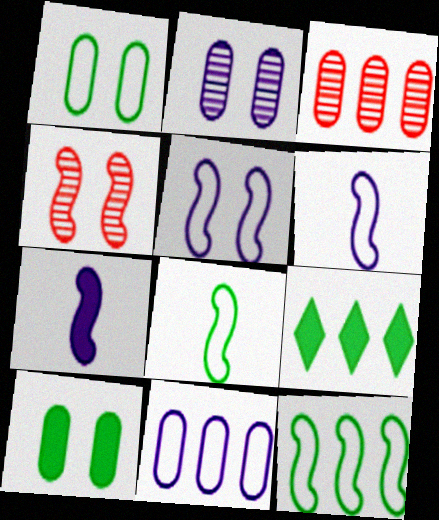[[4, 7, 12]]